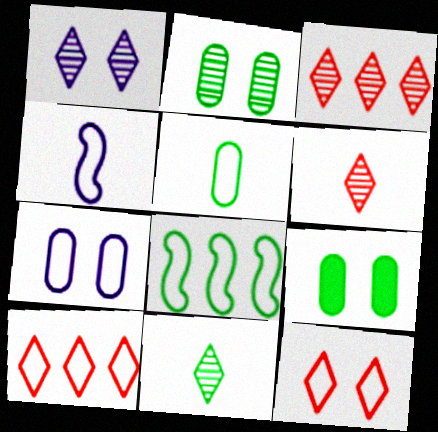[[1, 3, 11], 
[3, 4, 9], 
[8, 9, 11]]